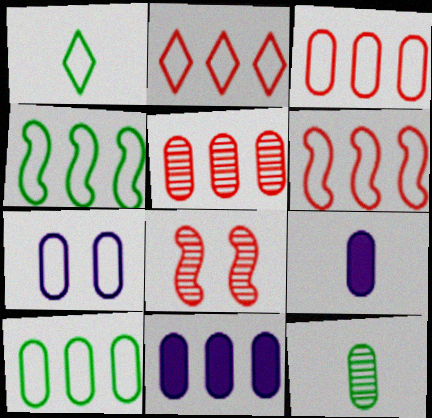[[1, 6, 7], 
[1, 8, 11], 
[2, 3, 6], 
[5, 10, 11]]